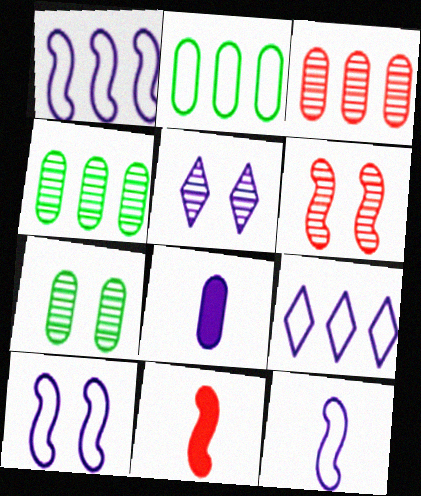[[1, 5, 8], 
[1, 10, 12], 
[2, 5, 11], 
[5, 6, 7], 
[7, 9, 11]]